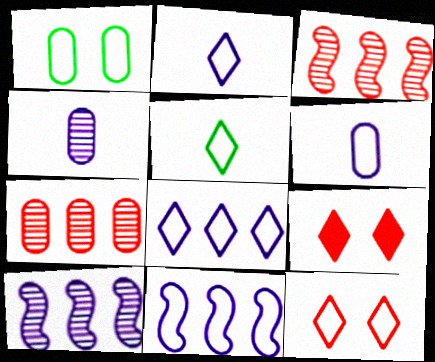[[5, 8, 12]]